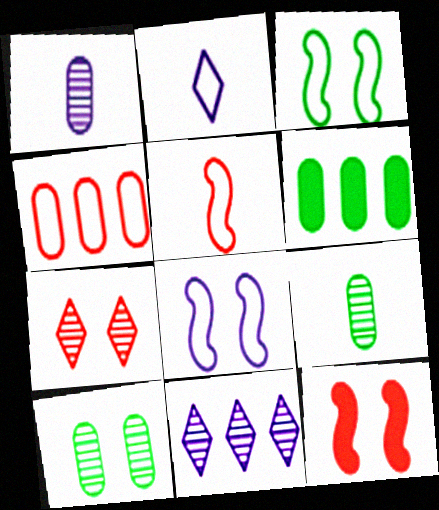[[2, 3, 4]]